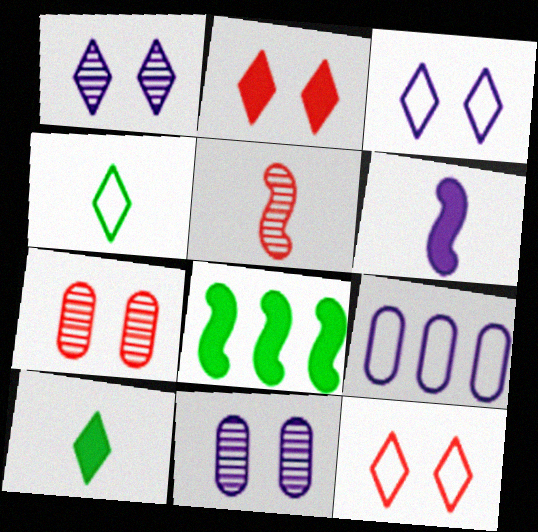[[1, 6, 9]]